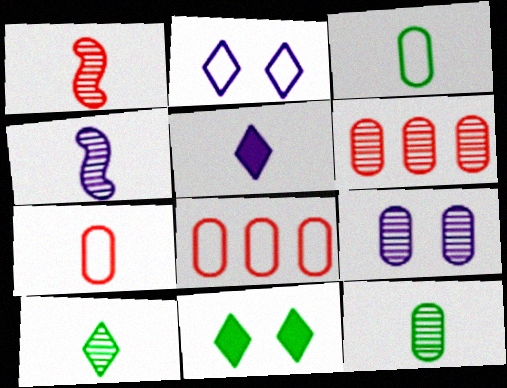[[1, 3, 5], 
[4, 8, 11], 
[6, 9, 12]]